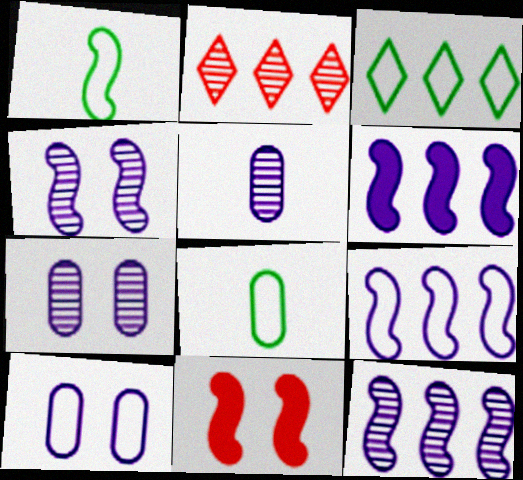[[1, 11, 12], 
[3, 5, 11], 
[6, 9, 12]]